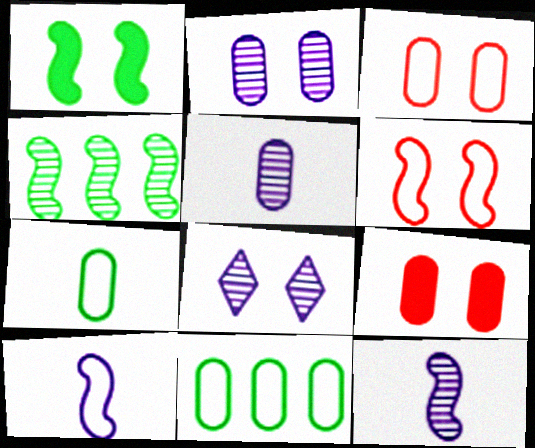[[1, 3, 8], 
[5, 9, 11]]